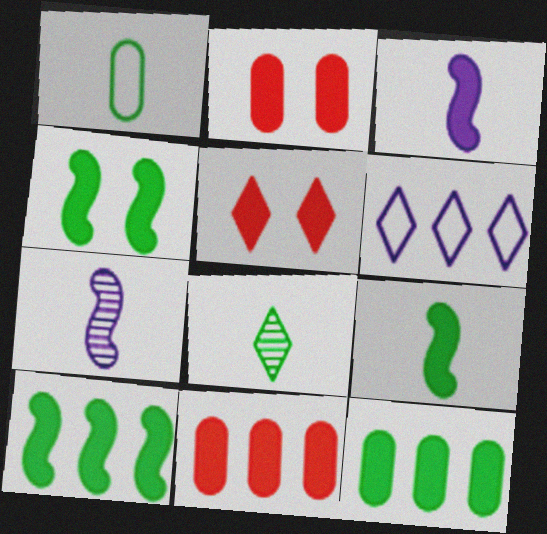[[1, 8, 9], 
[3, 5, 12], 
[4, 9, 10], 
[5, 6, 8]]